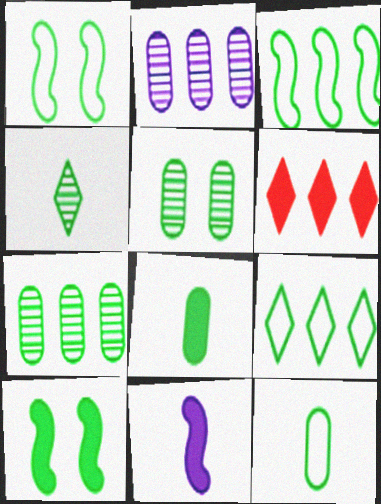[[1, 9, 12], 
[2, 3, 6]]